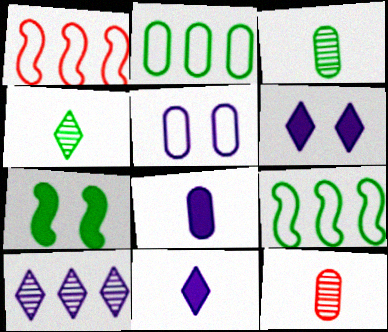[[1, 3, 6], 
[2, 4, 7], 
[6, 9, 12]]